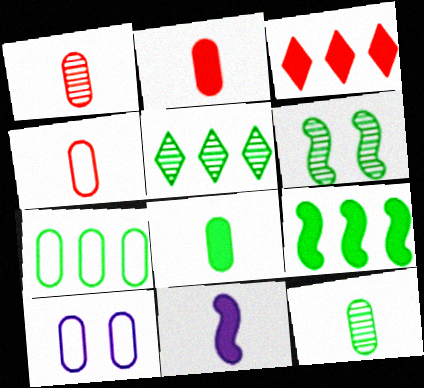[[1, 2, 4], 
[4, 7, 10], 
[5, 6, 12], 
[5, 7, 9]]